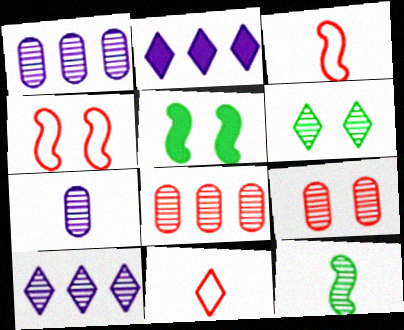[[1, 5, 11], 
[2, 6, 11], 
[9, 10, 12]]